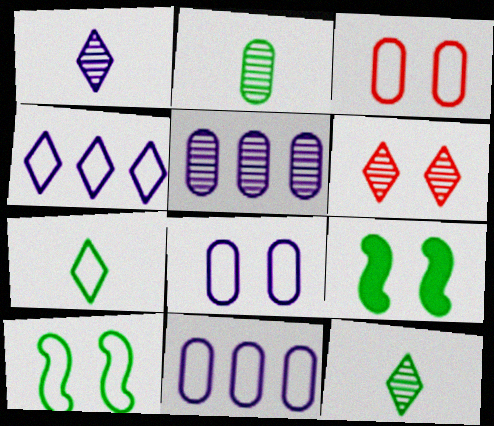[[6, 8, 9]]